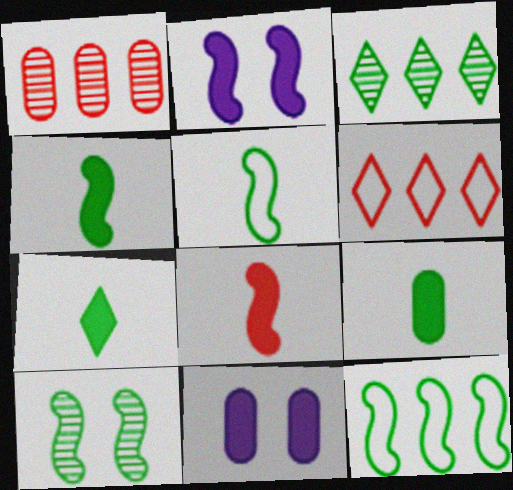[[4, 7, 9], 
[4, 10, 12]]